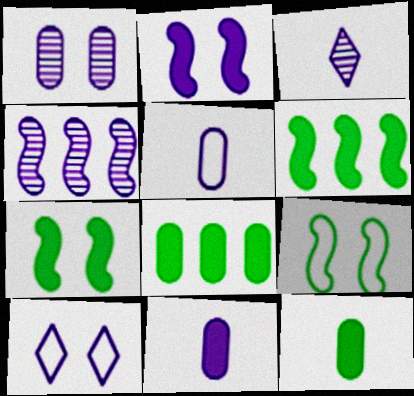[[1, 2, 10], 
[1, 3, 4], 
[4, 10, 11]]